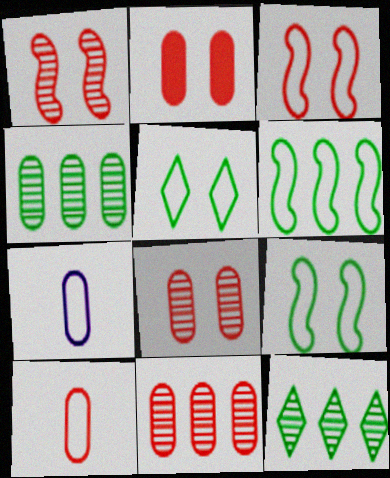[[2, 4, 7], 
[2, 10, 11]]